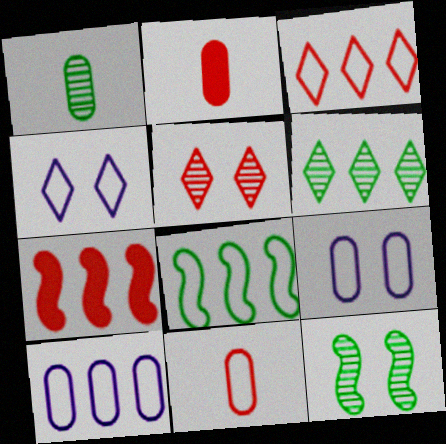[[1, 4, 7], 
[1, 6, 12], 
[3, 8, 10], 
[4, 8, 11], 
[5, 7, 11], 
[6, 7, 10]]